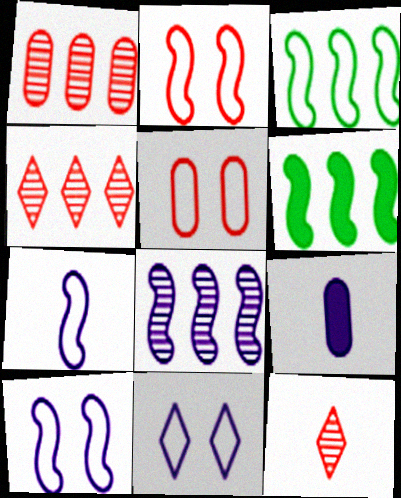[[2, 3, 7], 
[8, 9, 11]]